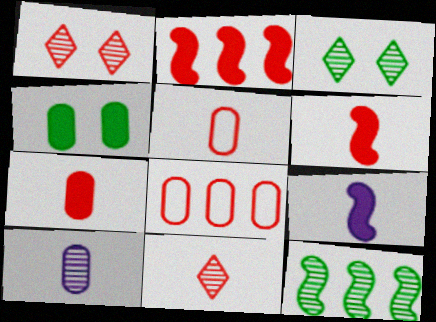[[1, 2, 5], 
[1, 6, 8], 
[1, 10, 12], 
[3, 8, 9], 
[4, 8, 10], 
[5, 6, 11]]